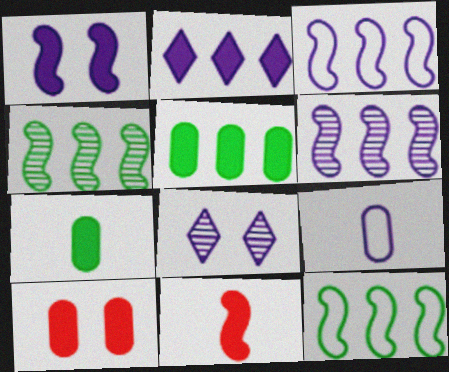[]